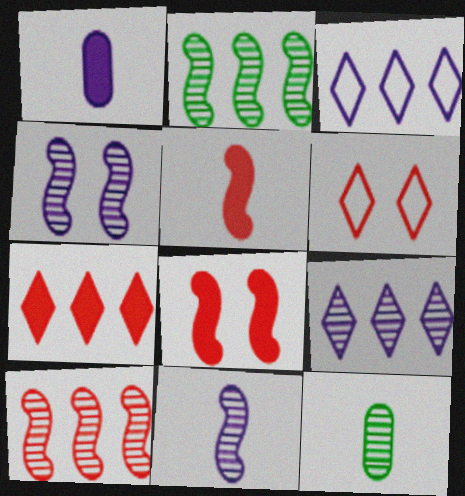[[1, 2, 6], 
[1, 3, 4], 
[3, 8, 12]]